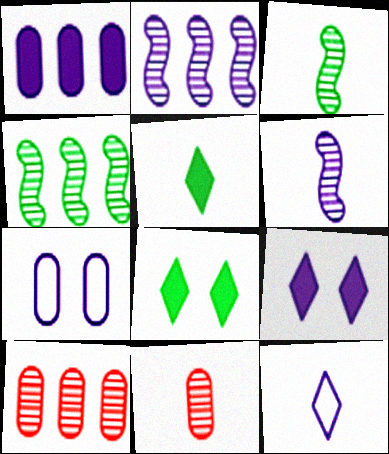[]